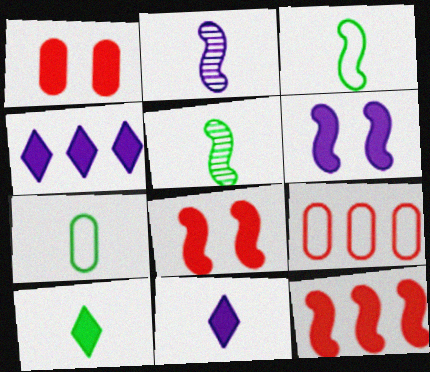[[5, 7, 10]]